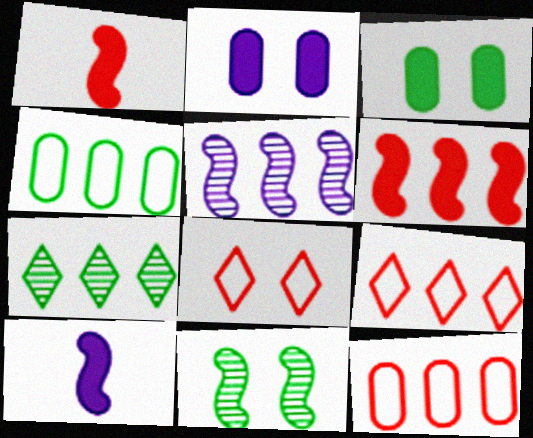[[2, 8, 11]]